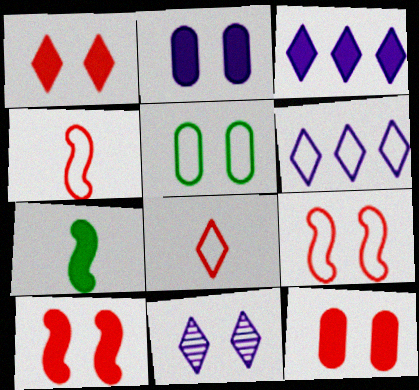[[1, 10, 12], 
[3, 7, 12], 
[4, 5, 6], 
[5, 10, 11]]